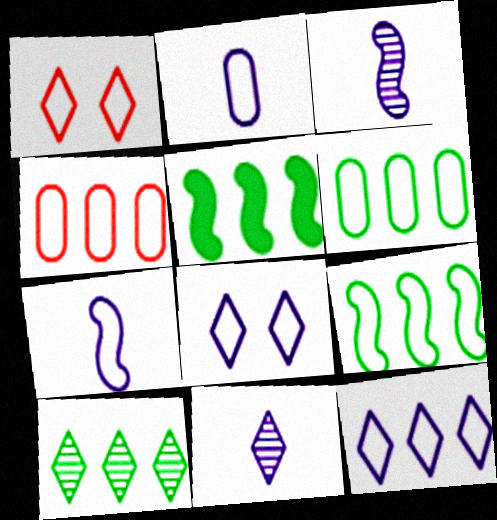[[1, 2, 9], 
[1, 6, 7], 
[4, 9, 12], 
[5, 6, 10]]